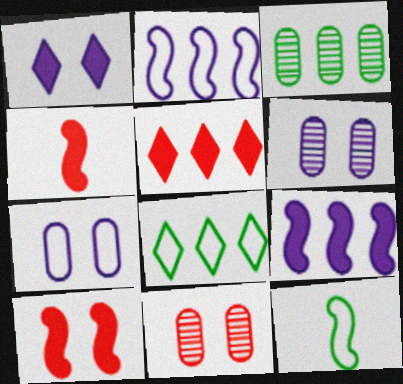[[2, 3, 5], 
[4, 6, 8], 
[5, 6, 12]]